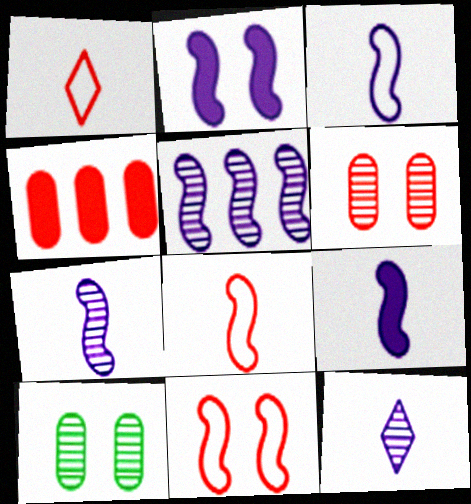[[2, 3, 5], 
[3, 7, 9]]